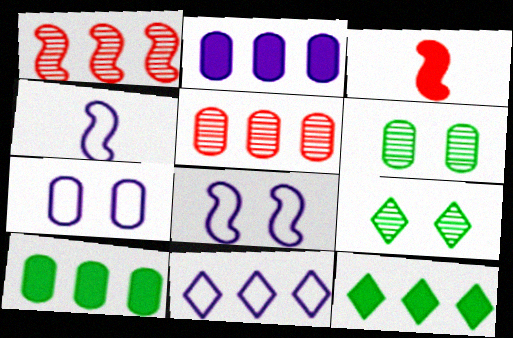[[1, 10, 11], 
[3, 6, 11], 
[4, 7, 11]]